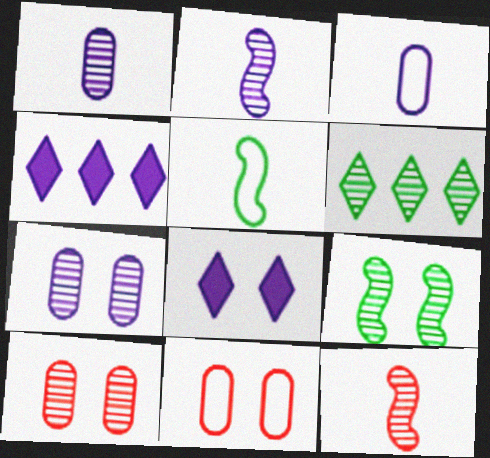[[2, 6, 10], 
[4, 5, 10], 
[6, 7, 12], 
[8, 9, 11]]